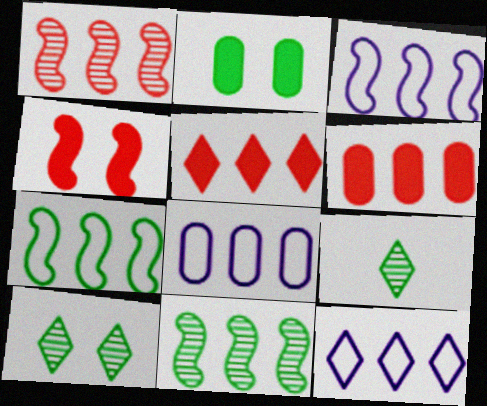[[2, 7, 9], 
[3, 8, 12], 
[4, 8, 9], 
[5, 8, 11], 
[6, 11, 12]]